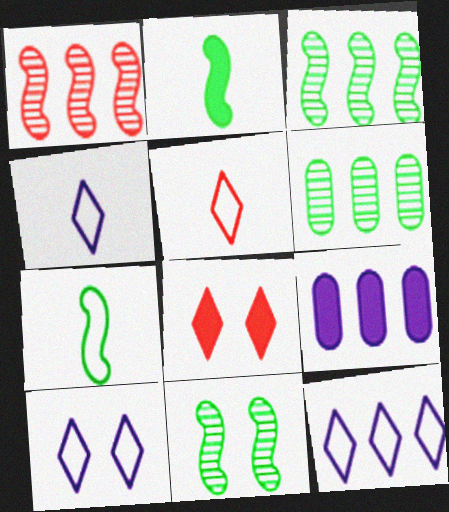[[2, 8, 9], 
[4, 10, 12], 
[5, 9, 11]]